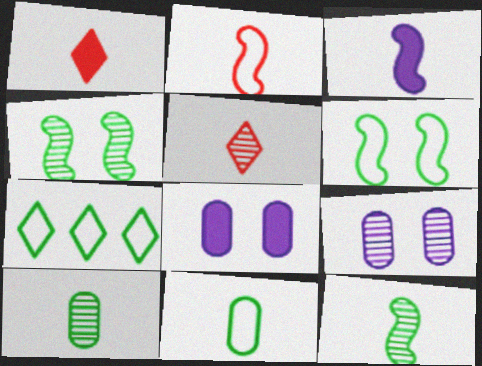[[2, 3, 12], 
[3, 5, 11], 
[6, 7, 11]]